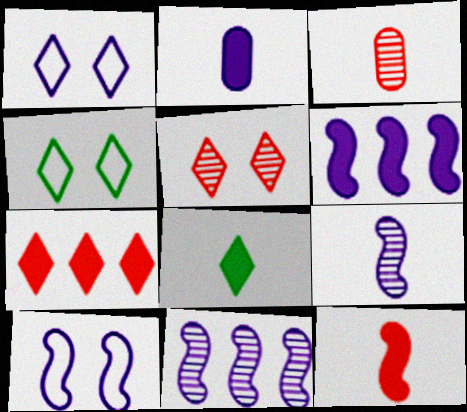[[1, 2, 11], 
[2, 8, 12], 
[3, 4, 6], 
[6, 9, 10]]